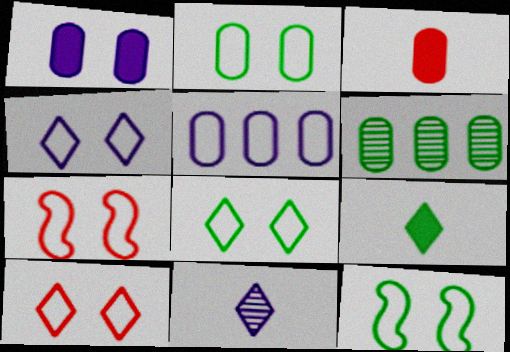[[2, 4, 7], 
[2, 8, 12], 
[4, 8, 10], 
[6, 9, 12]]